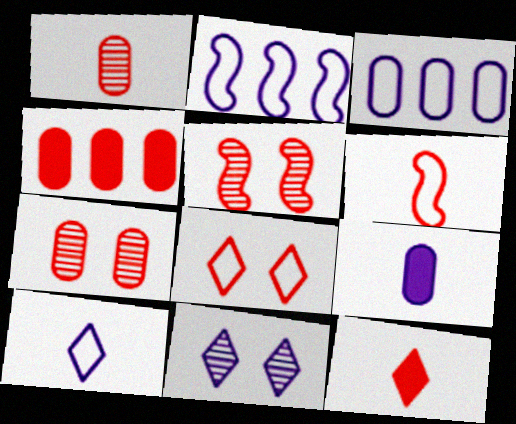[[1, 6, 12], 
[2, 9, 11]]